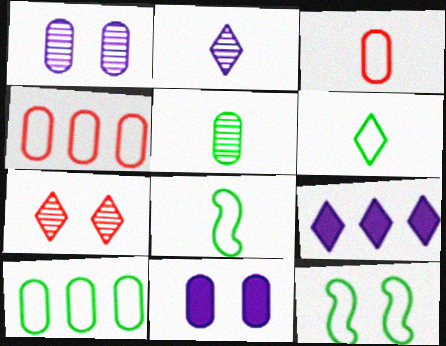[[4, 5, 11], 
[6, 7, 9], 
[6, 10, 12], 
[7, 11, 12]]